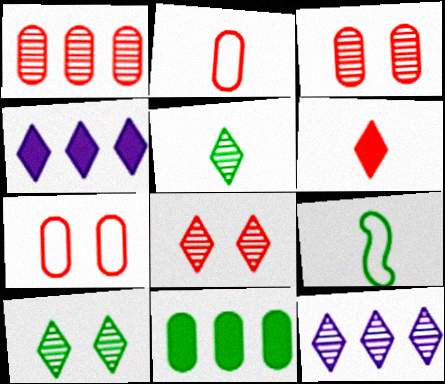[[3, 4, 9], 
[5, 8, 12], 
[9, 10, 11]]